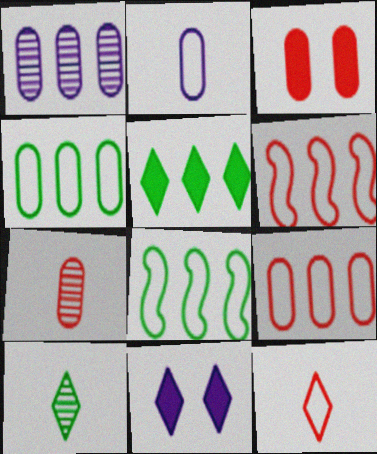[[1, 5, 6], 
[3, 7, 9], 
[7, 8, 11]]